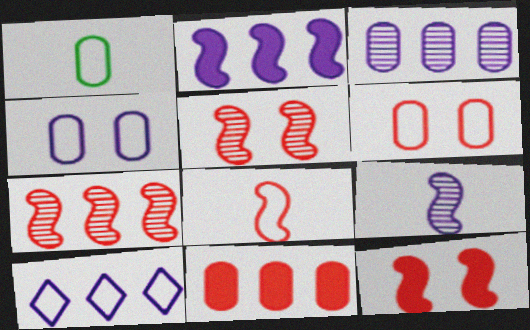[[2, 3, 10], 
[7, 8, 12]]